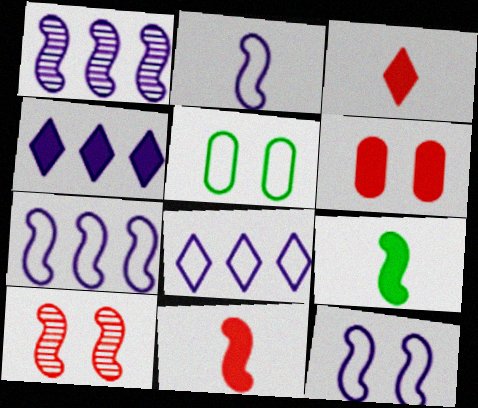[[1, 3, 5], 
[2, 7, 12], 
[4, 6, 9], 
[7, 9, 10]]